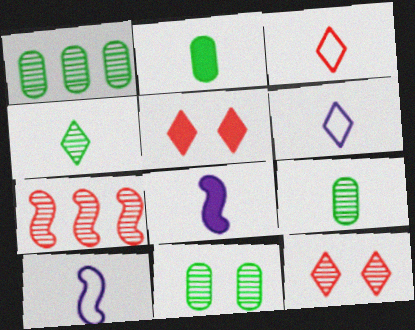[[1, 5, 10], 
[1, 9, 11], 
[3, 8, 9]]